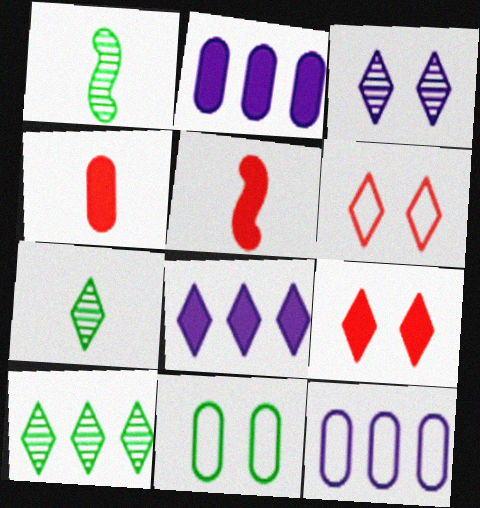[[1, 2, 6], 
[1, 9, 12], 
[6, 7, 8]]